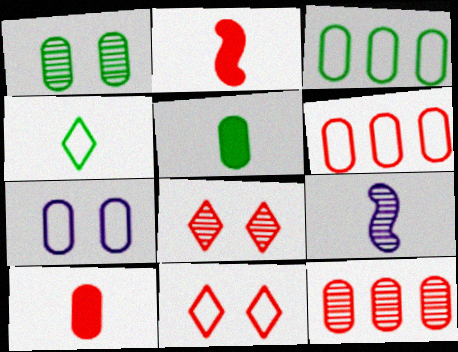[[1, 3, 5], 
[2, 6, 8], 
[2, 11, 12], 
[4, 9, 10], 
[5, 7, 12]]